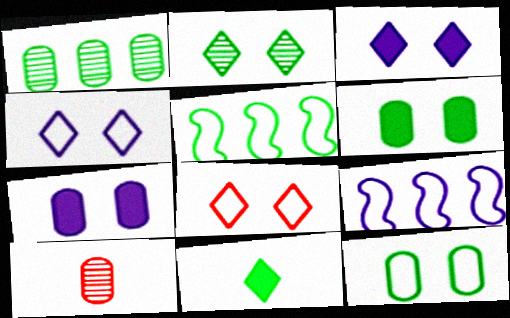[[2, 3, 8], 
[3, 5, 10]]